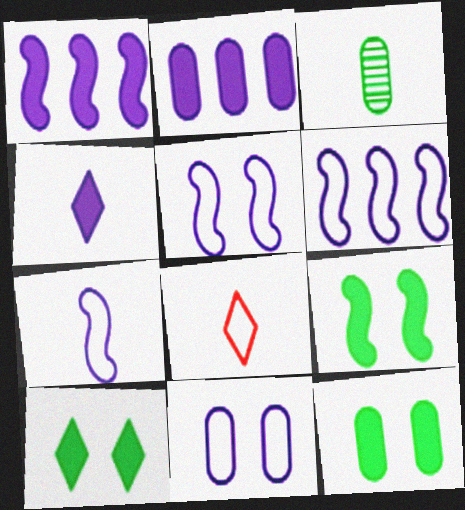[[5, 6, 7], 
[9, 10, 12]]